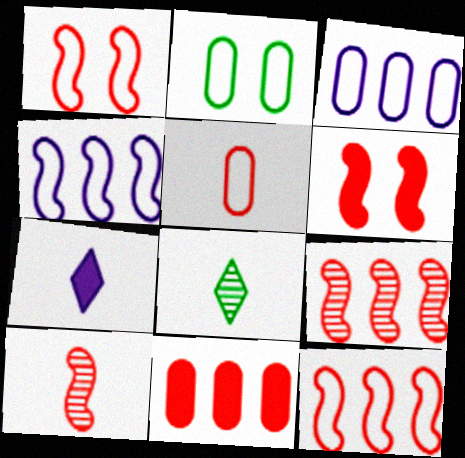[[2, 3, 5], 
[2, 7, 9], 
[3, 6, 8], 
[6, 10, 12]]